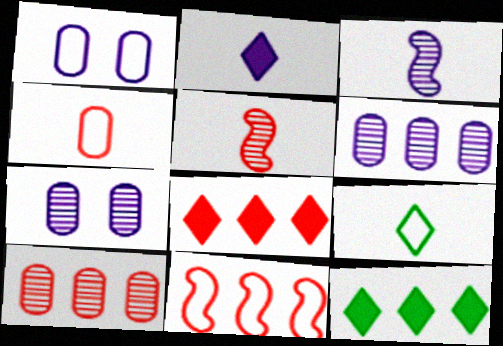[[1, 5, 12], 
[1, 9, 11], 
[6, 11, 12], 
[8, 10, 11]]